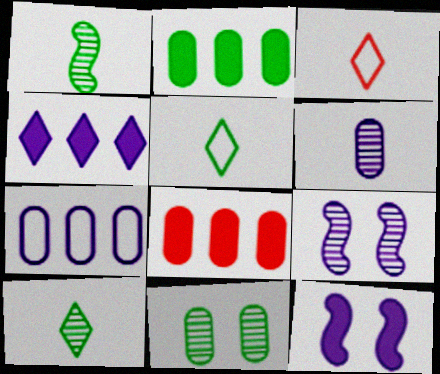[[2, 3, 9], 
[5, 8, 9]]